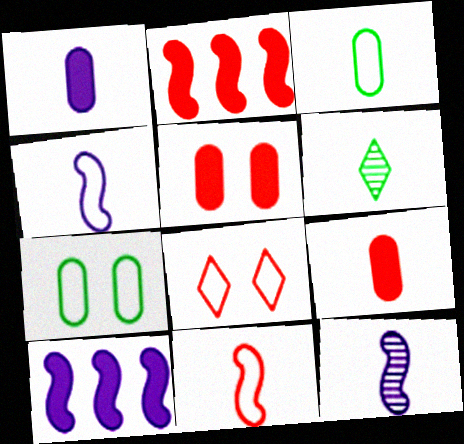[[1, 6, 11], 
[4, 6, 9]]